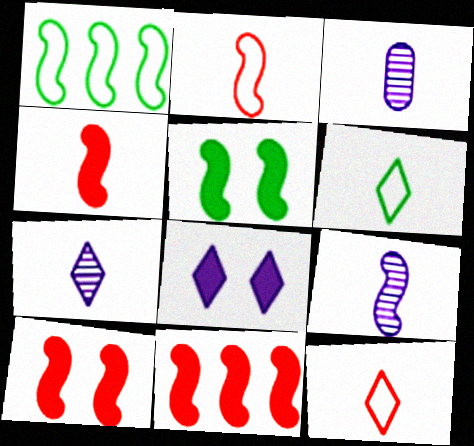[[1, 9, 10], 
[3, 4, 6], 
[3, 7, 9], 
[4, 10, 11]]